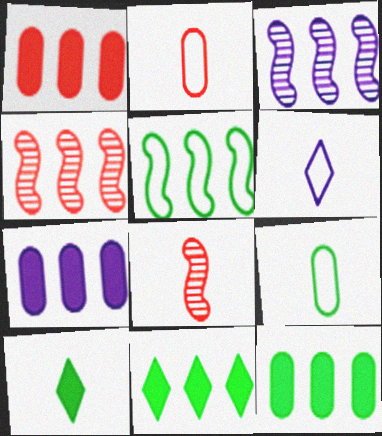[[1, 7, 12]]